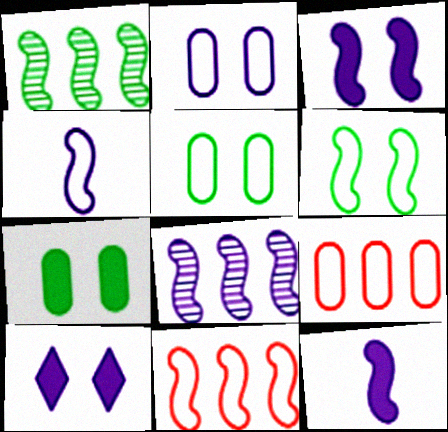[[3, 4, 8], 
[4, 6, 11]]